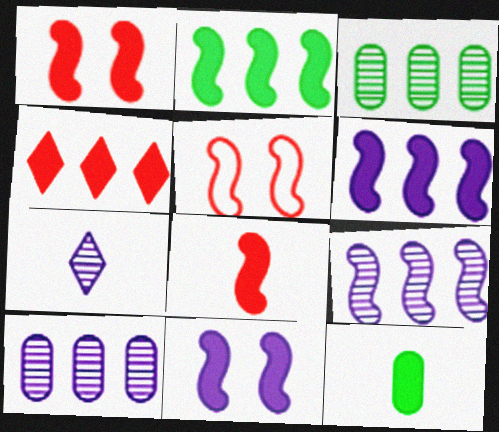[[2, 8, 11], 
[4, 11, 12]]